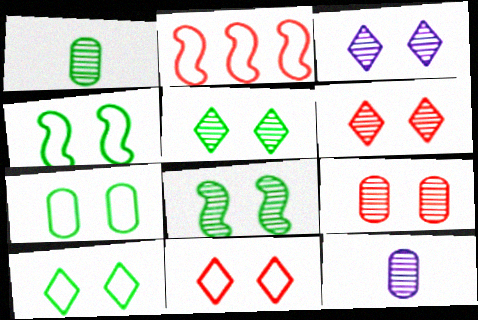[[3, 5, 6], 
[3, 8, 9], 
[4, 7, 10]]